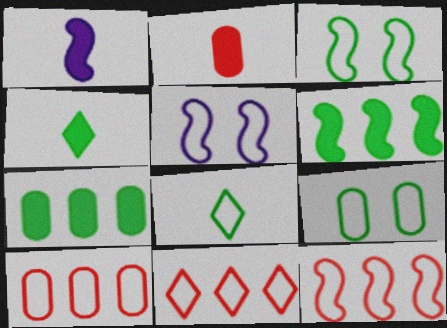[[1, 2, 4], 
[5, 8, 10], 
[10, 11, 12]]